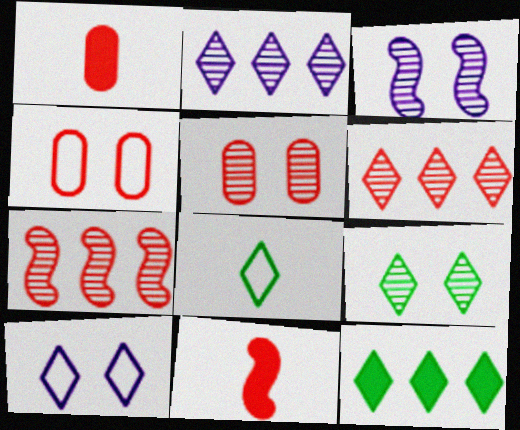[[3, 5, 9], 
[4, 6, 11], 
[8, 9, 12]]